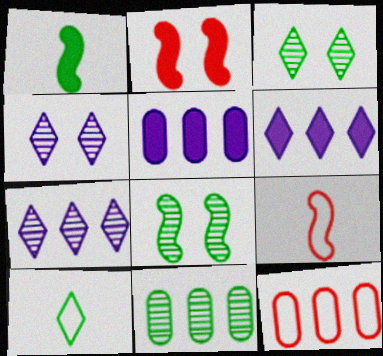[[1, 4, 12], 
[3, 5, 9], 
[5, 11, 12]]